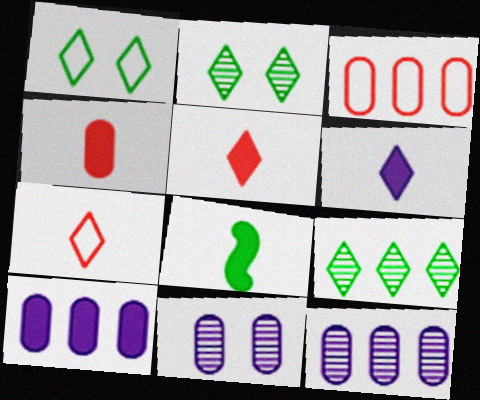[[4, 6, 8]]